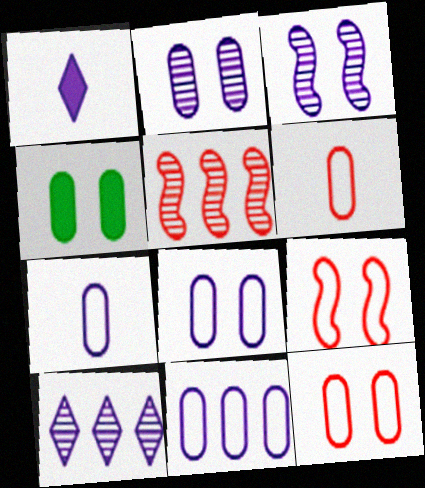[[1, 3, 11], 
[2, 4, 12], 
[7, 8, 11]]